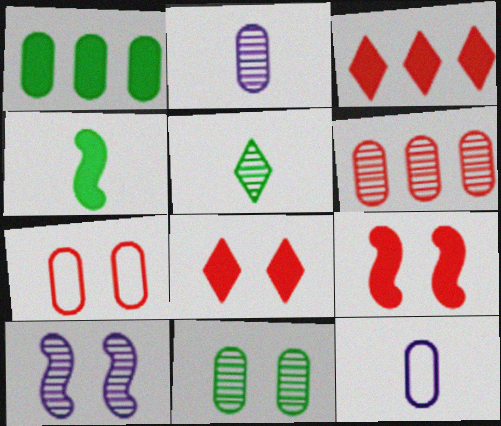[[1, 2, 7], 
[2, 6, 11], 
[5, 6, 10]]